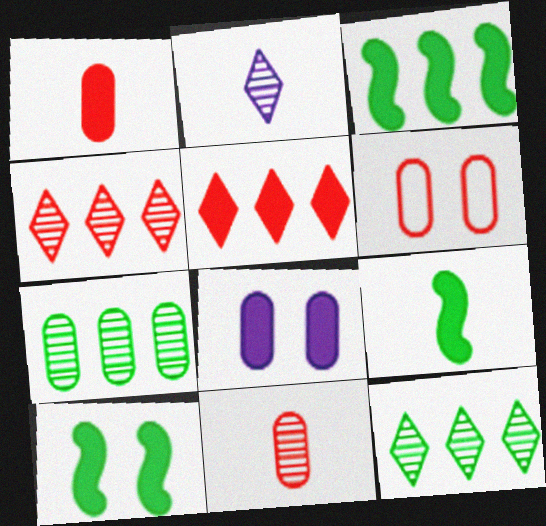[[2, 3, 6], 
[3, 9, 10], 
[5, 8, 9]]